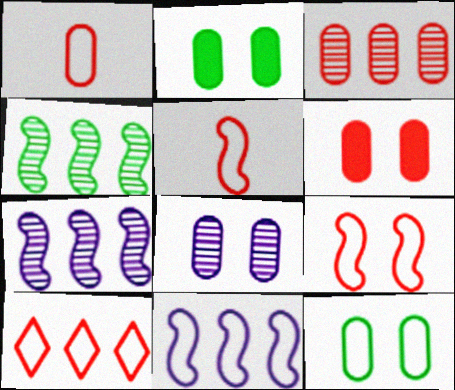[[1, 3, 6], 
[1, 9, 10], 
[6, 8, 12]]